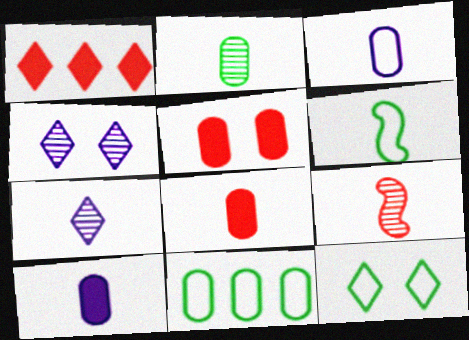[[1, 7, 12], 
[2, 3, 8], 
[2, 7, 9], 
[6, 7, 8], 
[6, 11, 12]]